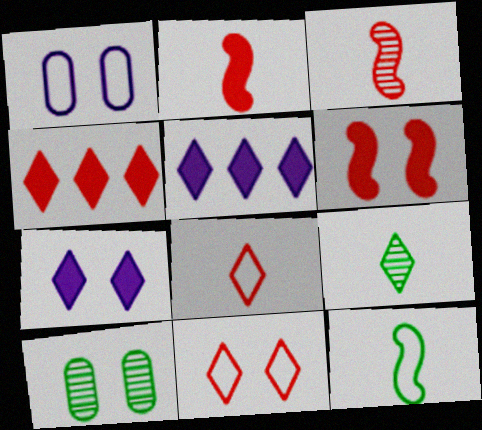[[5, 9, 11]]